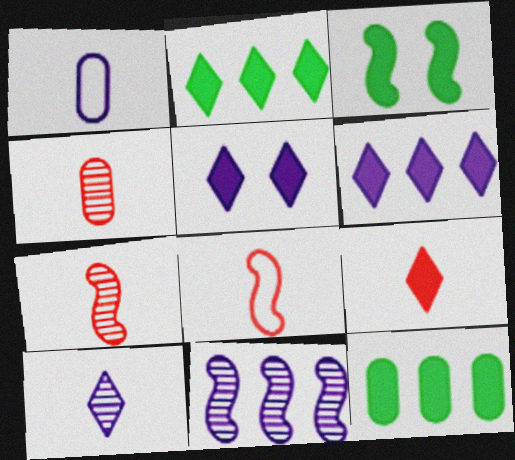[[1, 5, 11], 
[2, 5, 9], 
[3, 8, 11], 
[4, 8, 9]]